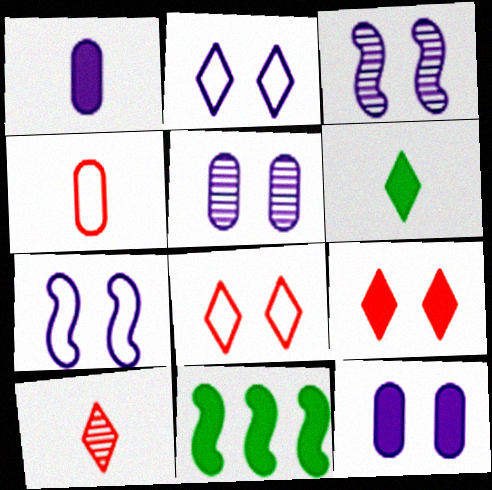[[1, 9, 11], 
[2, 3, 12]]